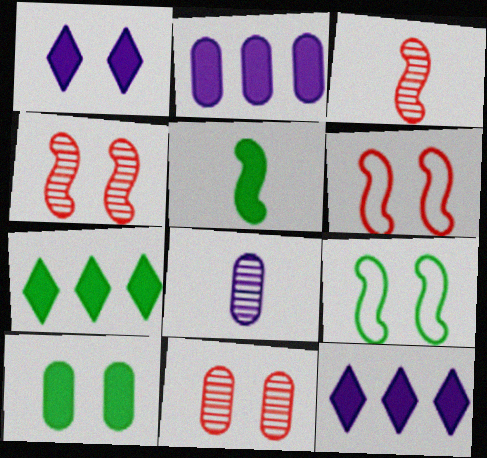[[1, 9, 11], 
[5, 7, 10], 
[6, 7, 8]]